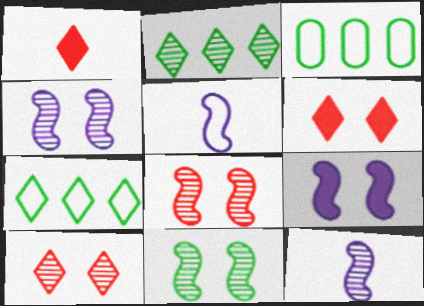[[1, 3, 4], 
[3, 6, 12], 
[4, 8, 11]]